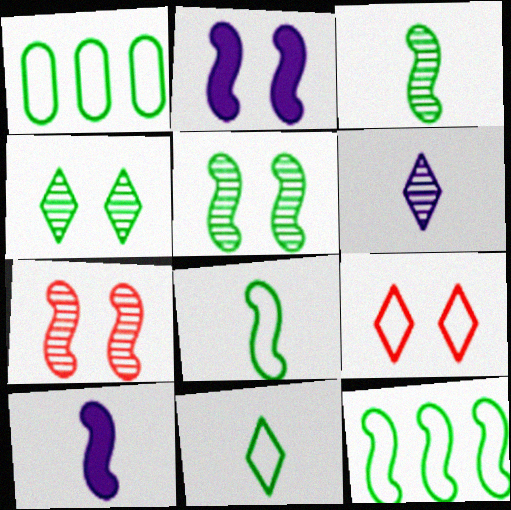[[7, 10, 12]]